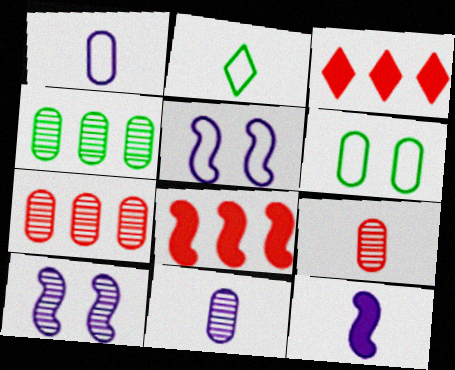[[2, 9, 12]]